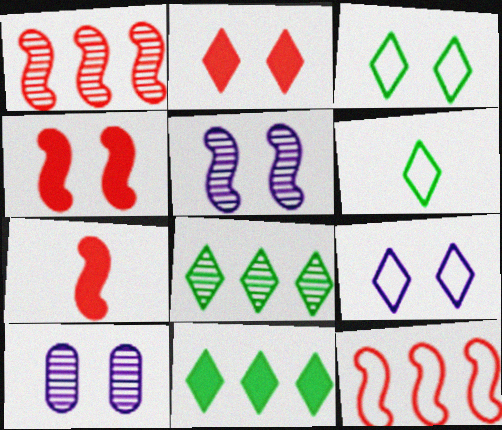[[3, 4, 10]]